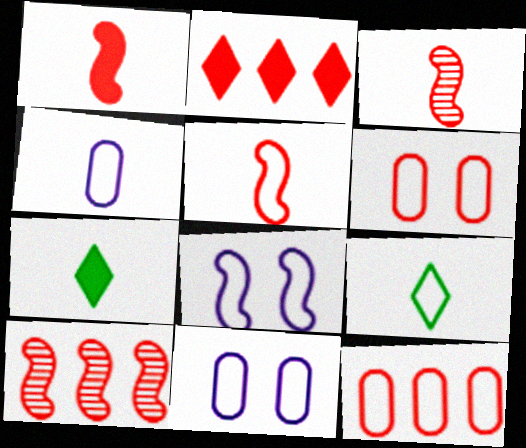[[1, 3, 5], 
[2, 3, 6], 
[2, 10, 12], 
[3, 4, 7], 
[4, 5, 9], 
[7, 10, 11], 
[8, 9, 12]]